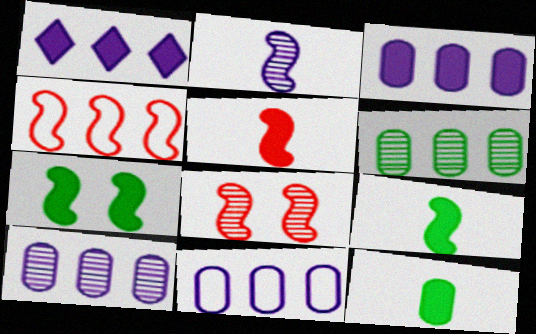[[1, 4, 6], 
[2, 4, 7], 
[3, 10, 11], 
[4, 5, 8]]